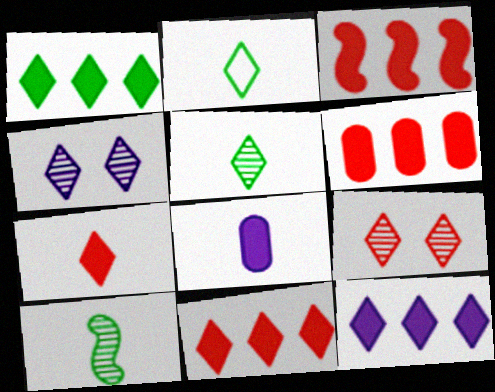[[1, 11, 12], 
[2, 4, 11], 
[2, 9, 12], 
[3, 6, 11]]